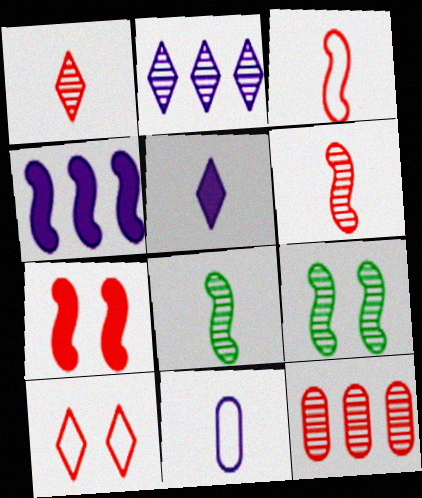[[3, 4, 9]]